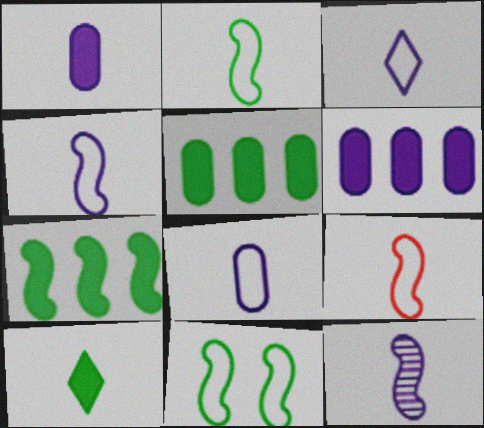[[1, 3, 12], 
[2, 4, 9], 
[3, 4, 8]]